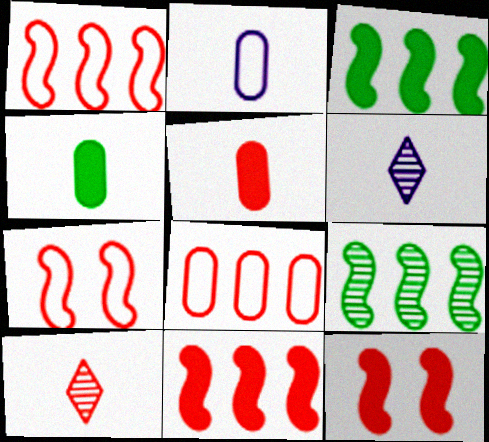[[8, 10, 12]]